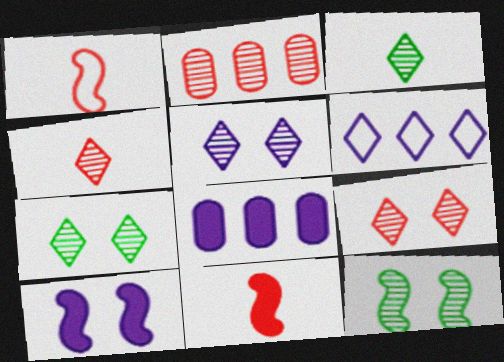[[1, 7, 8], 
[5, 7, 9]]